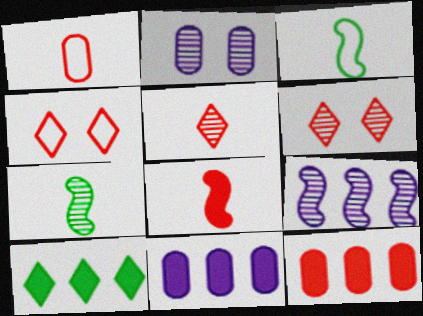[[1, 5, 8], 
[3, 6, 11], 
[4, 7, 11]]